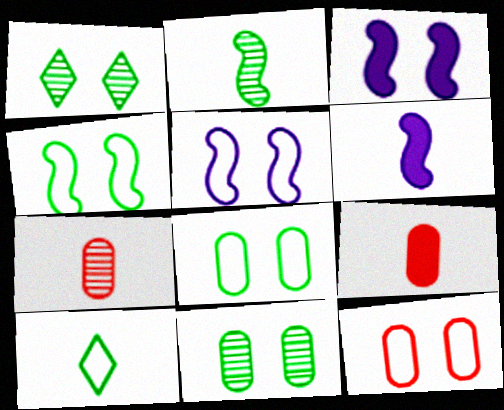[[1, 3, 12], 
[6, 7, 10]]